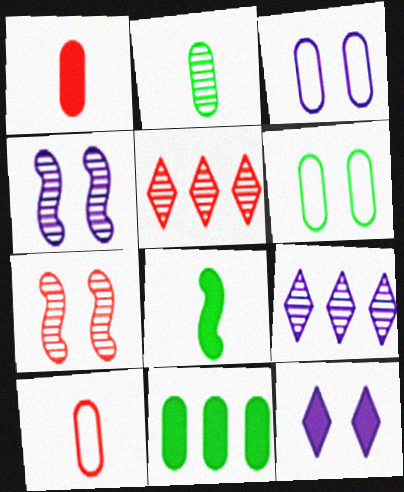[[2, 4, 5], 
[2, 6, 11], 
[2, 7, 9], 
[3, 4, 12], 
[3, 5, 8], 
[6, 7, 12]]